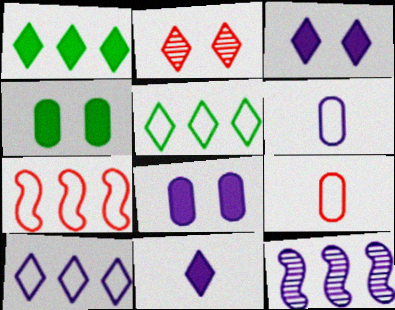[[2, 5, 11], 
[3, 6, 12]]